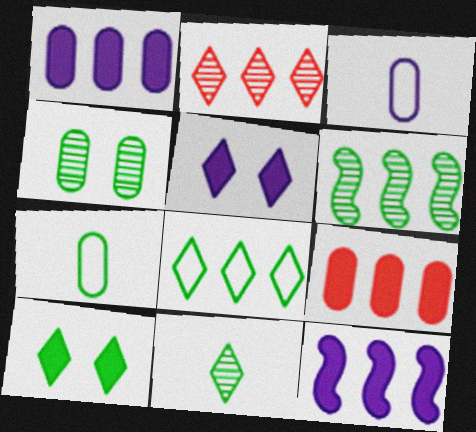[[3, 4, 9], 
[4, 6, 11], 
[6, 7, 10], 
[8, 10, 11]]